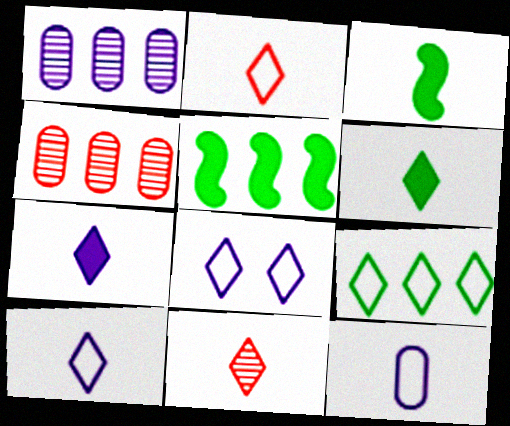[[2, 8, 9], 
[3, 4, 8], 
[3, 11, 12], 
[6, 10, 11]]